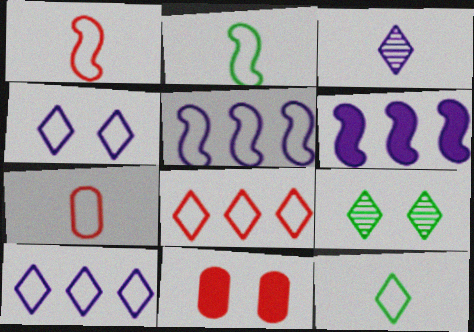[[4, 8, 12], 
[6, 7, 9]]